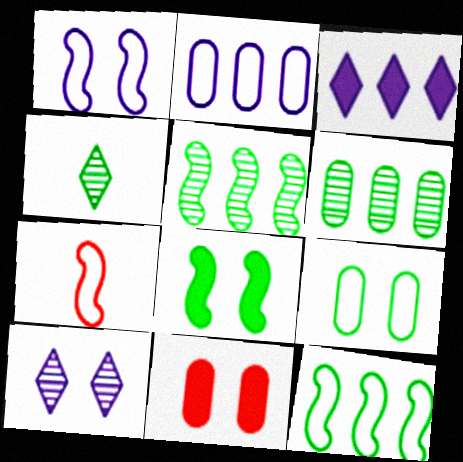[[1, 7, 12]]